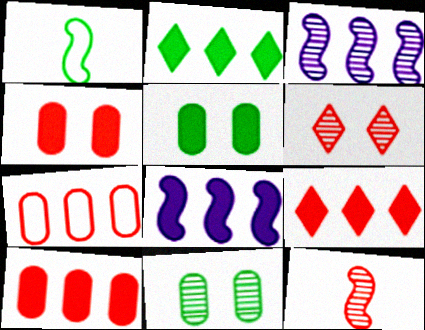[[1, 2, 11], 
[2, 3, 7], 
[2, 8, 10]]